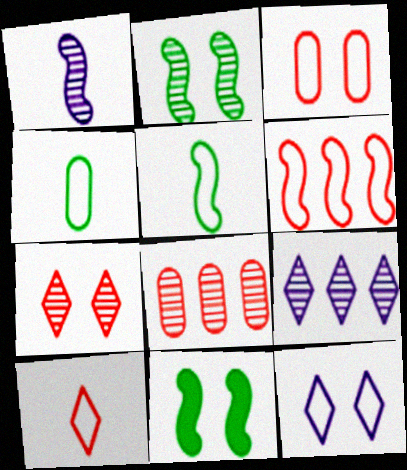[[1, 6, 11], 
[3, 6, 10], 
[4, 6, 12]]